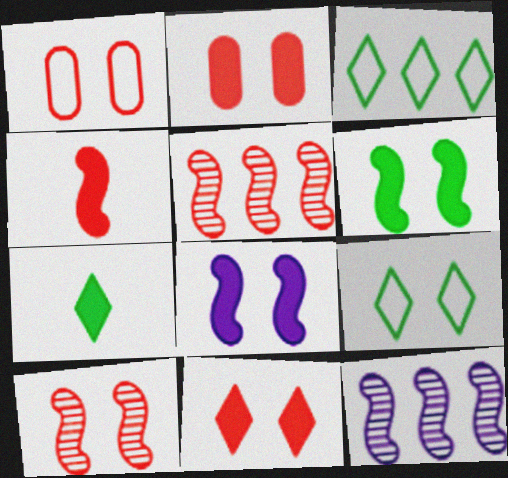[[1, 7, 12], 
[1, 10, 11]]